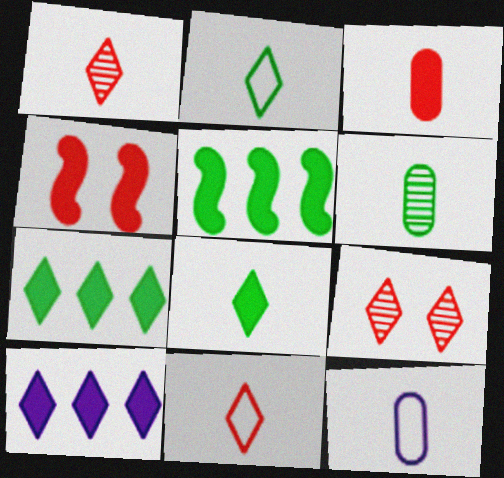[[2, 9, 10], 
[3, 6, 12], 
[5, 9, 12]]